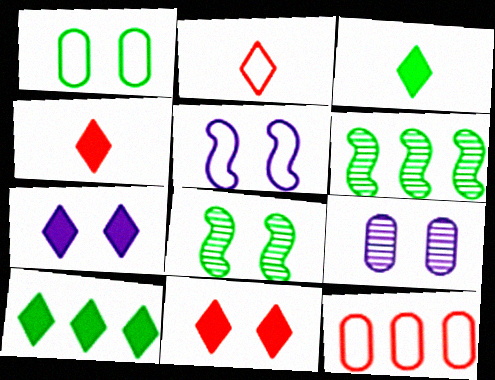[[1, 3, 6], 
[4, 7, 10], 
[5, 7, 9]]